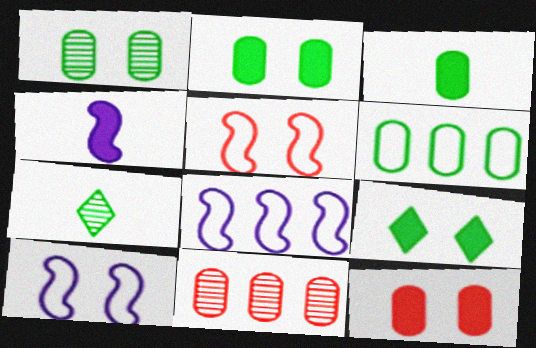[[1, 3, 6], 
[7, 8, 12]]